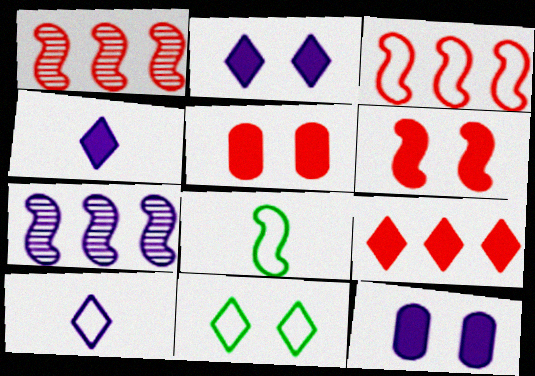[[6, 7, 8], 
[7, 10, 12]]